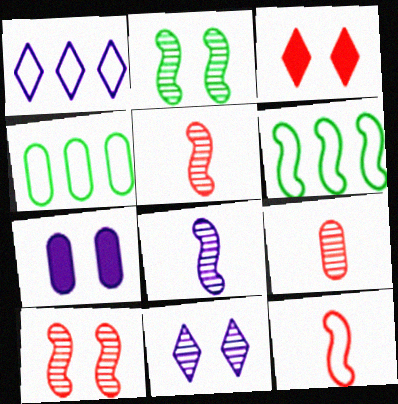[[1, 7, 8], 
[3, 4, 8], 
[4, 7, 9]]